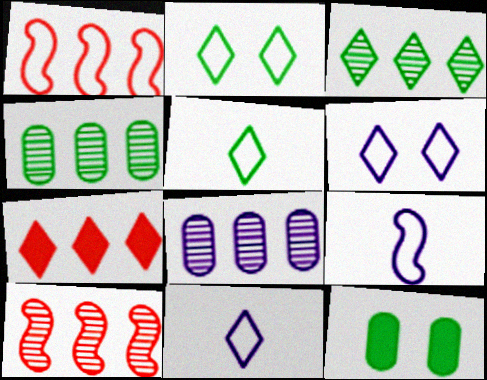[[3, 8, 10], 
[10, 11, 12]]